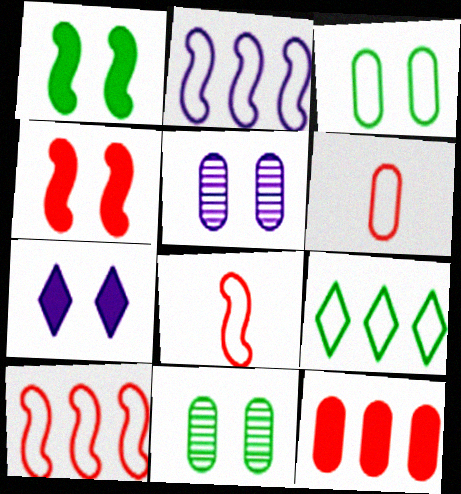[]